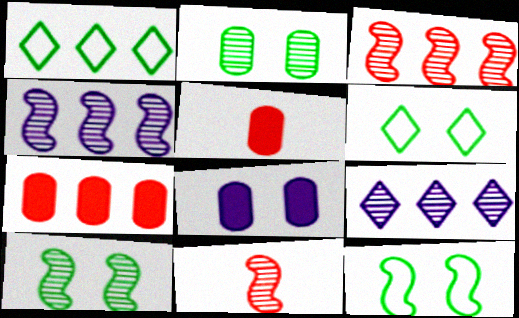[[1, 4, 7], 
[1, 8, 11], 
[2, 9, 11], 
[4, 5, 6], 
[4, 10, 11], 
[5, 9, 12]]